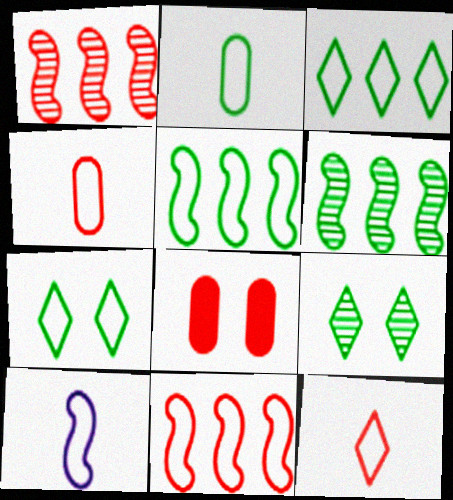[[1, 8, 12], 
[2, 5, 7], 
[2, 10, 12]]